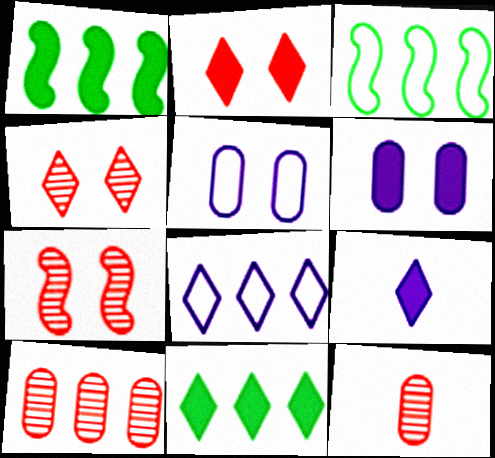[[1, 8, 10], 
[2, 9, 11]]